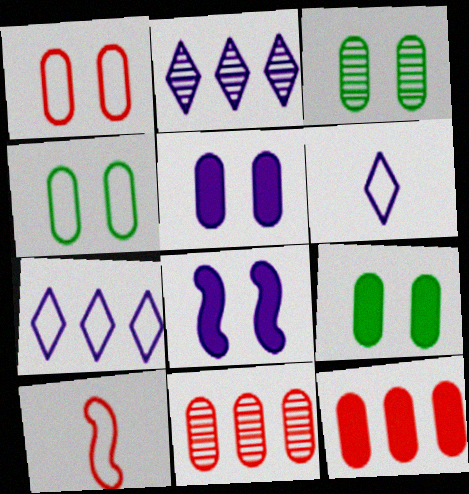[[1, 3, 5], 
[2, 9, 10], 
[3, 4, 9], 
[4, 7, 10]]